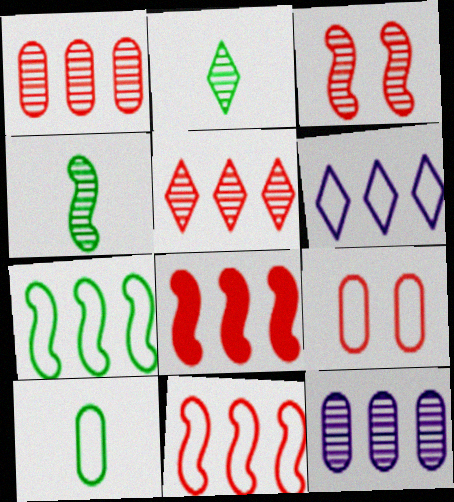[[2, 3, 12]]